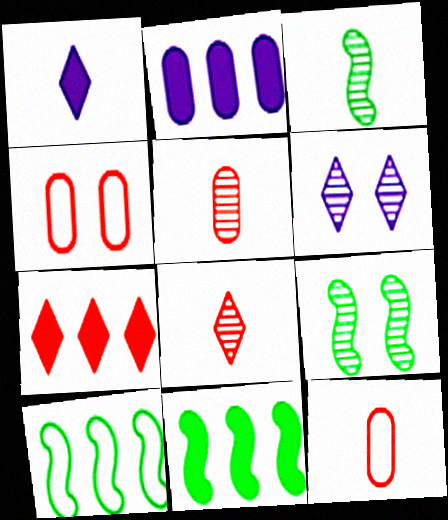[[1, 3, 12], 
[2, 7, 11], 
[6, 11, 12]]